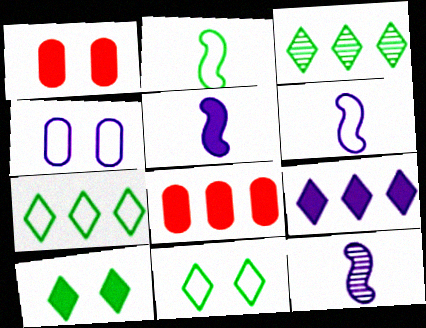[[1, 3, 6], 
[1, 7, 12], 
[4, 9, 12], 
[5, 6, 12], 
[5, 8, 10], 
[8, 11, 12]]